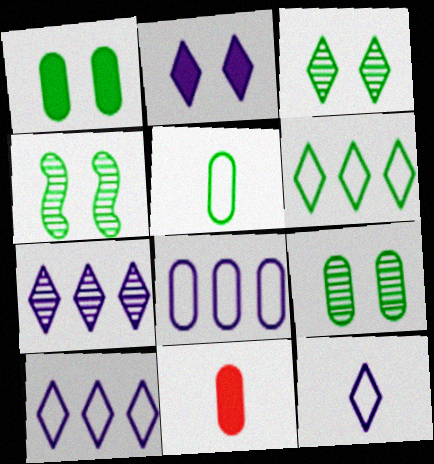[[2, 7, 12], 
[3, 4, 9], 
[4, 10, 11], 
[8, 9, 11]]